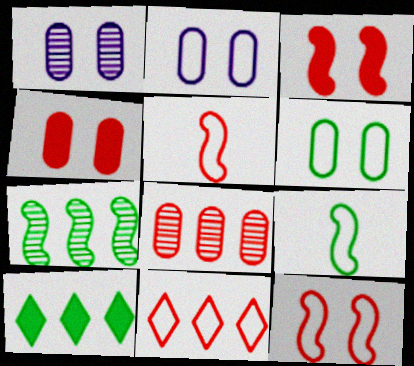[[1, 4, 6], 
[1, 5, 10], 
[2, 9, 11]]